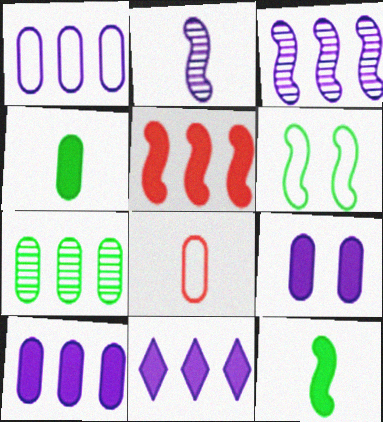[[1, 3, 11], 
[2, 5, 6], 
[7, 8, 9]]